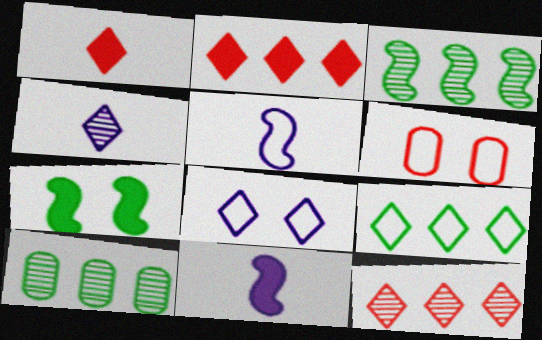[[5, 6, 9]]